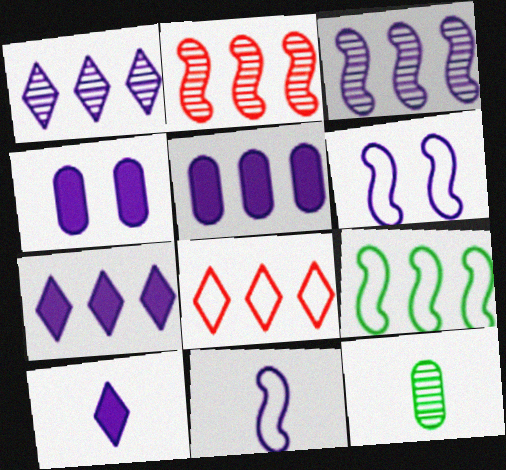[[1, 4, 11]]